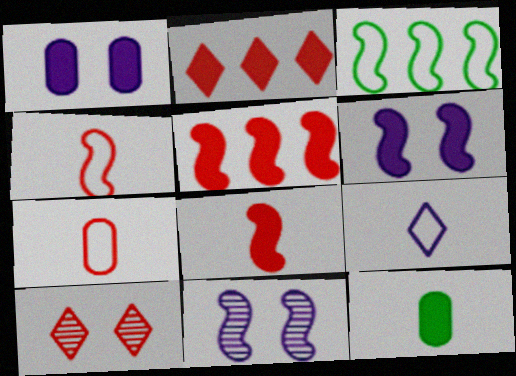[[2, 6, 12], 
[3, 8, 11], 
[5, 7, 10]]